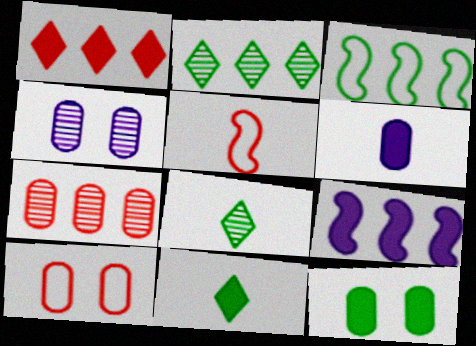[[3, 8, 12], 
[4, 10, 12], 
[5, 6, 8], 
[8, 9, 10]]